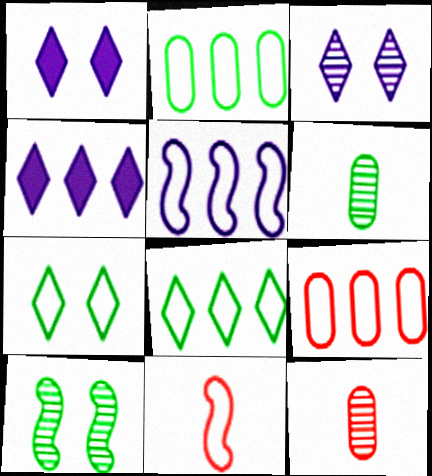[[5, 8, 9]]